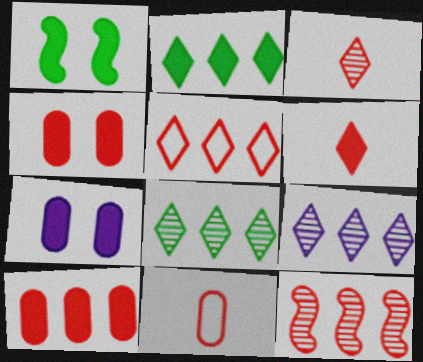[[1, 9, 11], 
[2, 5, 9], 
[5, 10, 12]]